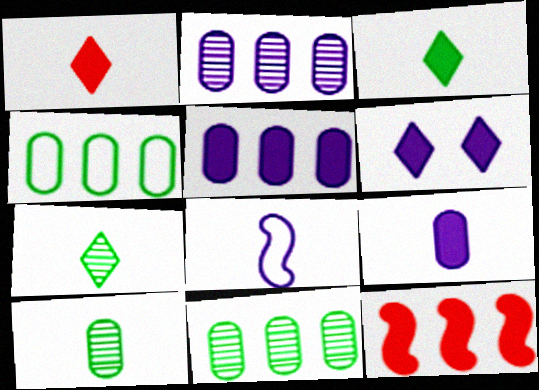[[1, 8, 10], 
[2, 6, 8]]